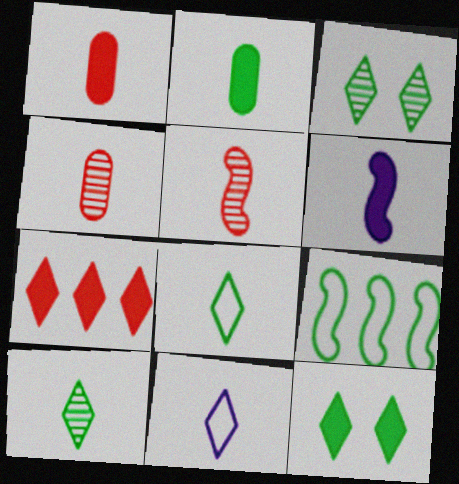[[2, 3, 9], 
[2, 5, 11], 
[3, 7, 11], 
[4, 6, 8]]